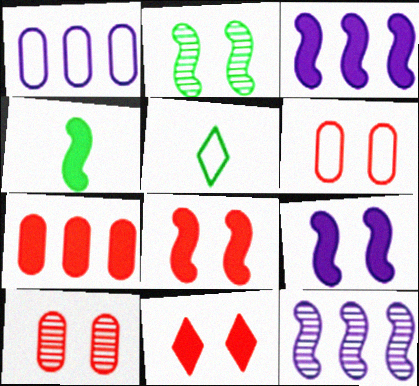[[3, 4, 8], 
[3, 5, 10]]